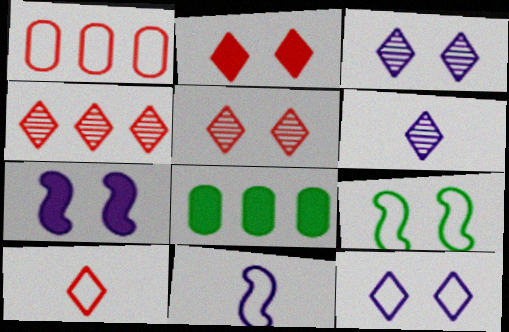[[2, 4, 10], 
[5, 8, 11]]